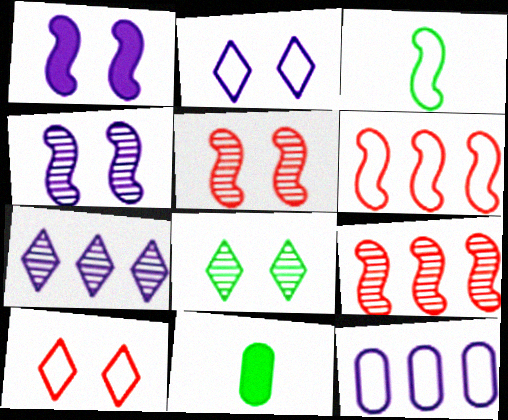[[1, 3, 9], 
[2, 9, 11], 
[3, 10, 12]]